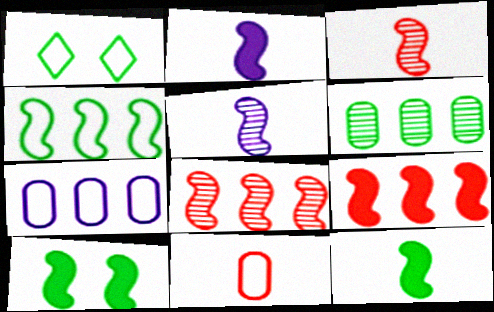[[1, 6, 12], 
[2, 9, 10]]